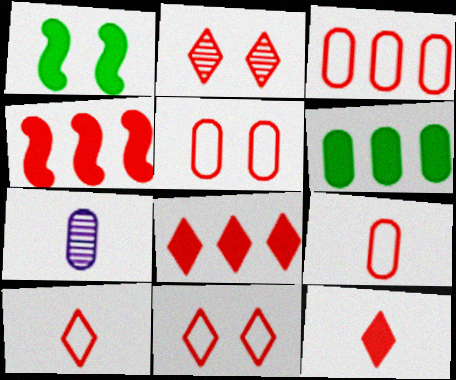[[2, 4, 9], 
[2, 8, 10], 
[3, 5, 9], 
[5, 6, 7]]